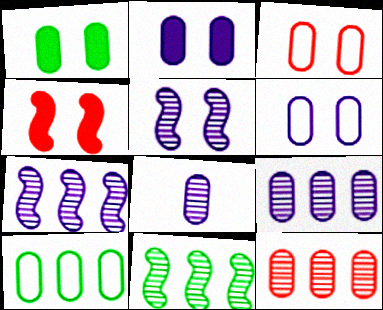[]